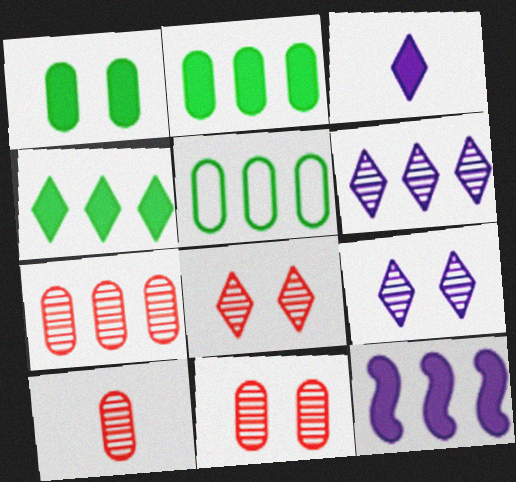[[7, 10, 11]]